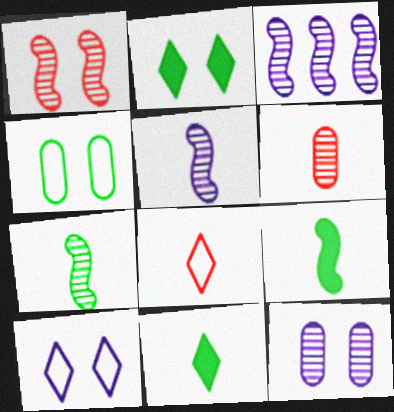[[1, 3, 7]]